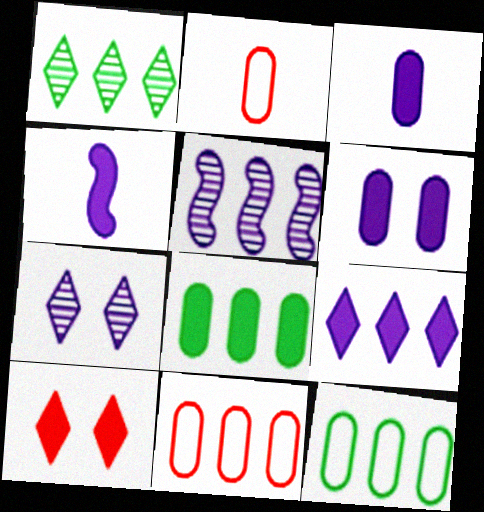[[4, 6, 9], 
[4, 8, 10]]